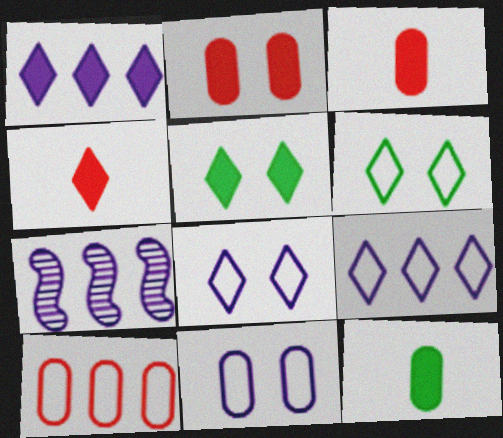[[1, 4, 5], 
[3, 6, 7]]